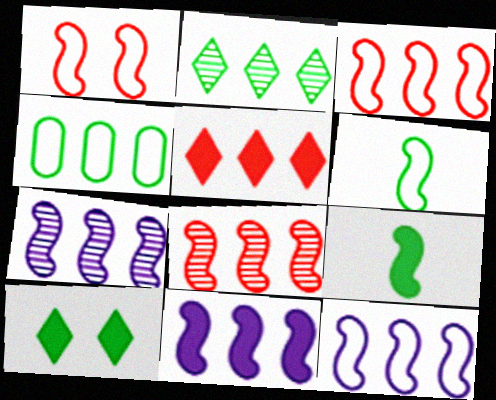[[1, 6, 12], 
[1, 7, 9], 
[4, 5, 7], 
[7, 11, 12]]